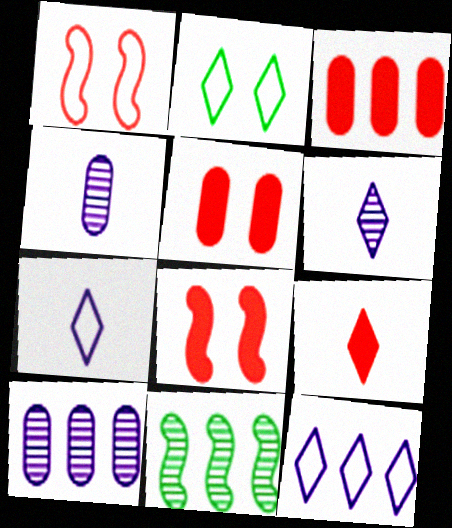[[3, 8, 9], 
[3, 11, 12], 
[5, 7, 11]]